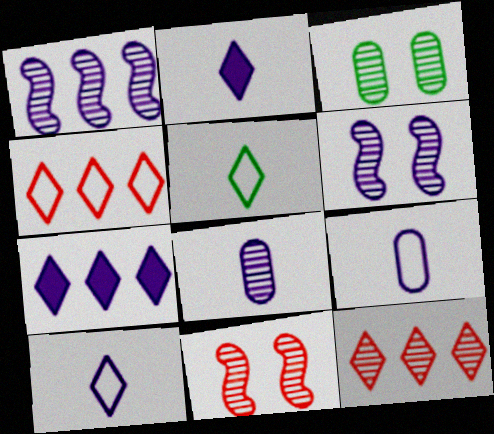[[6, 7, 9]]